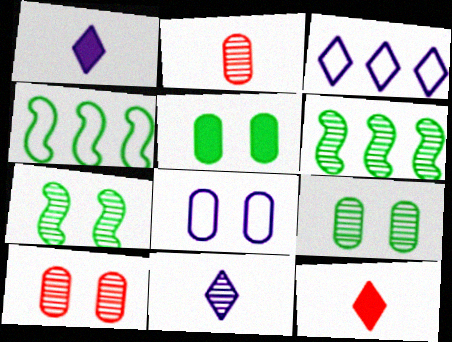[[1, 4, 10], 
[5, 8, 10], 
[6, 8, 12], 
[6, 10, 11]]